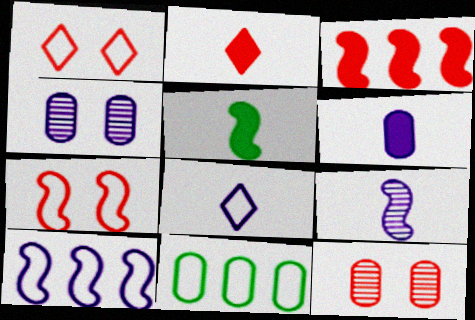[[2, 5, 6], 
[6, 8, 9], 
[6, 11, 12], 
[7, 8, 11]]